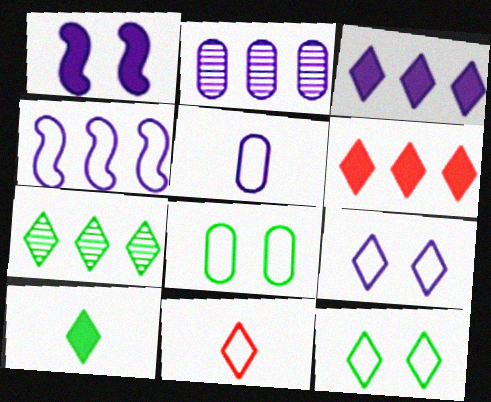[[2, 3, 4], 
[4, 5, 9], 
[4, 8, 11], 
[7, 10, 12]]